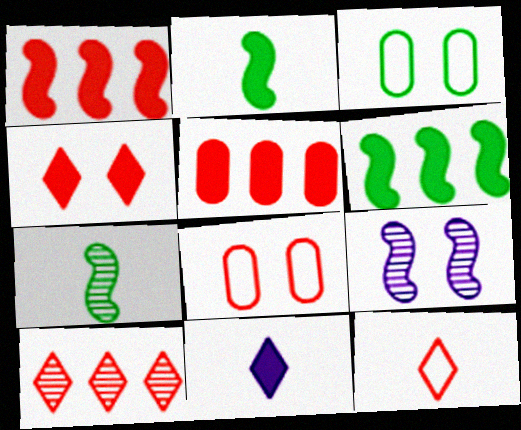[[3, 4, 9], 
[4, 10, 12]]